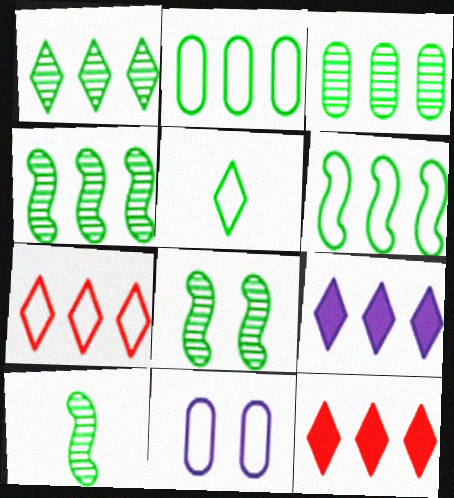[[1, 3, 4], 
[1, 7, 9], 
[4, 8, 10], 
[10, 11, 12]]